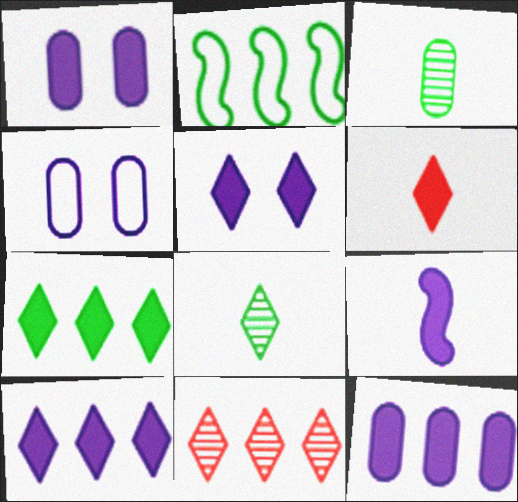[[1, 9, 10], 
[2, 11, 12], 
[5, 6, 7], 
[5, 9, 12]]